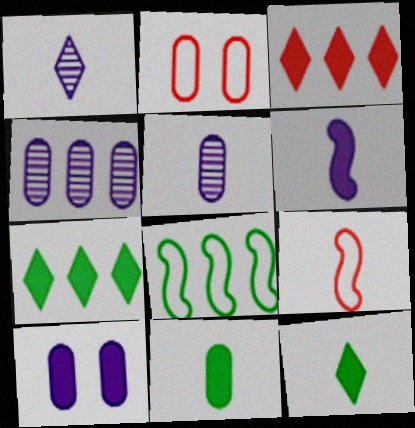[[1, 9, 11], 
[2, 4, 11], 
[3, 4, 8], 
[5, 9, 12]]